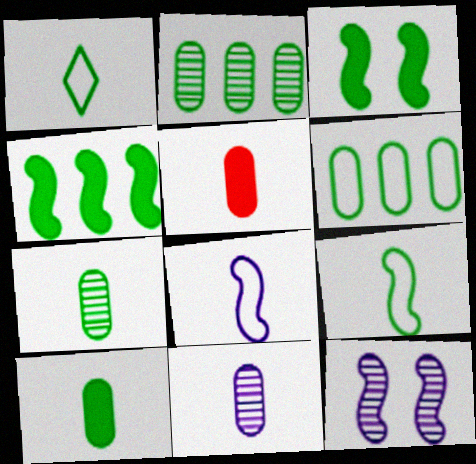[[1, 2, 3]]